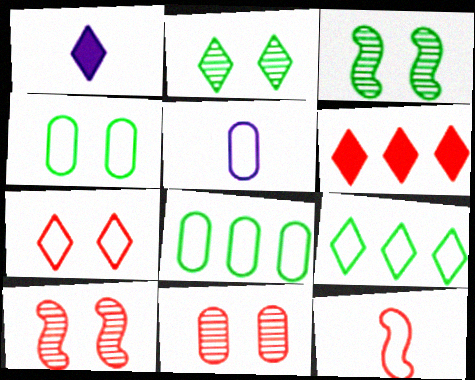[[1, 8, 10], 
[3, 5, 6], 
[6, 11, 12]]